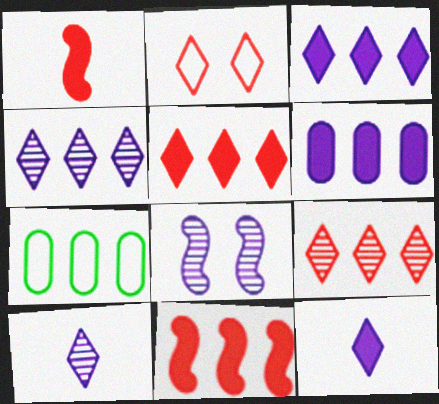[[4, 7, 11]]